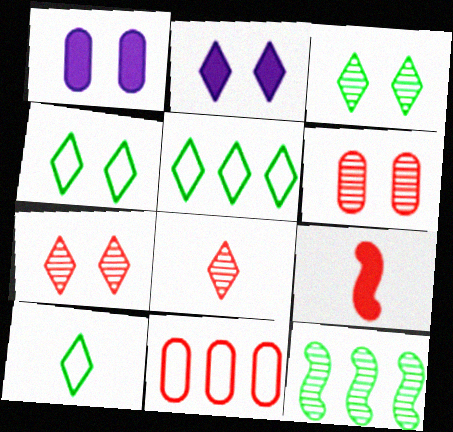[[2, 4, 7], 
[2, 5, 8], 
[4, 5, 10], 
[7, 9, 11]]